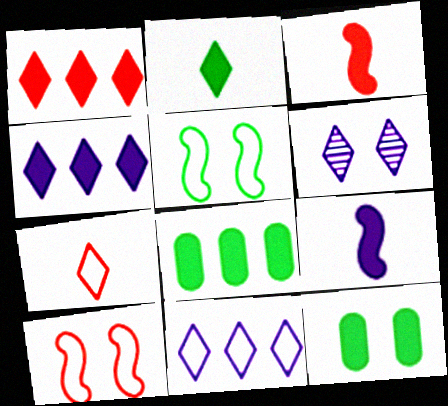[[1, 9, 12], 
[3, 4, 12], 
[6, 10, 12]]